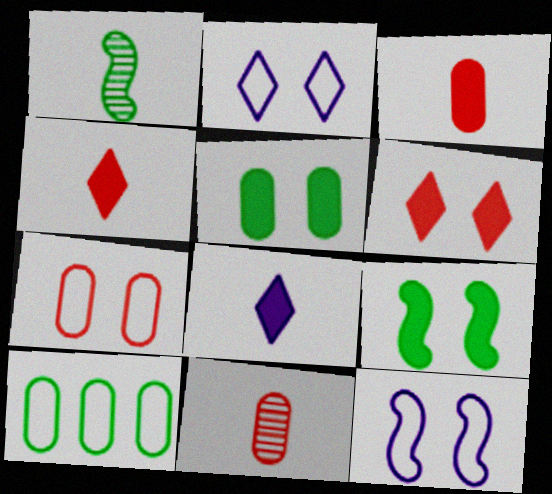[]